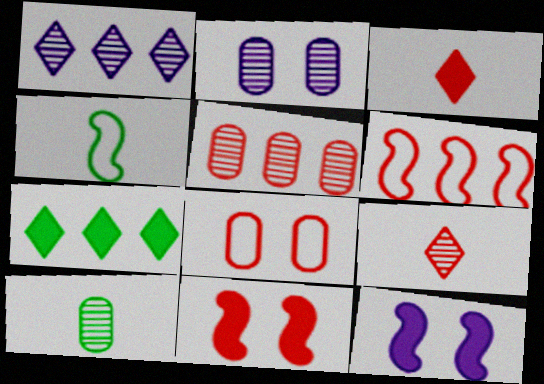[[2, 5, 10]]